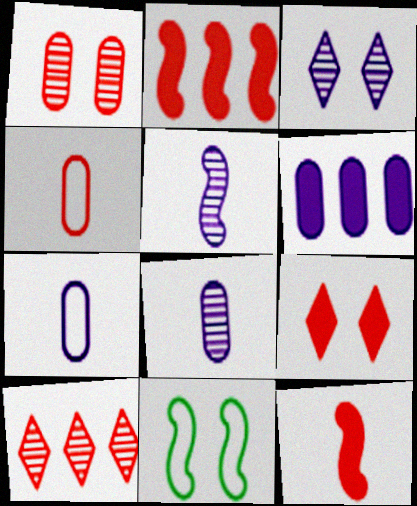[[2, 5, 11]]